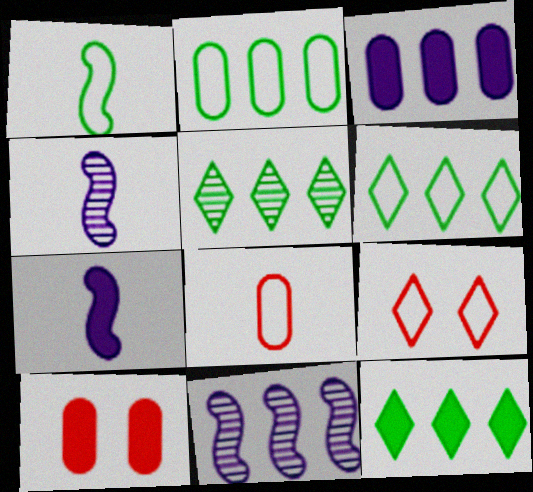[[4, 6, 10], 
[5, 6, 12], 
[7, 10, 12]]